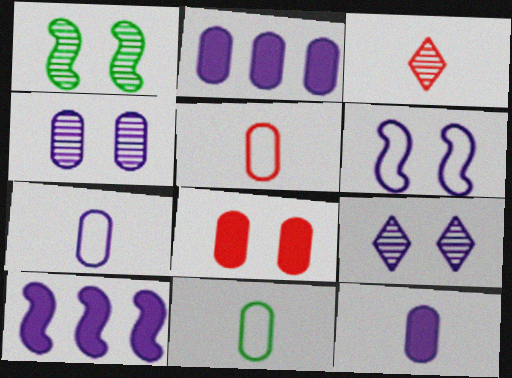[[2, 4, 7], 
[5, 7, 11], 
[7, 9, 10]]